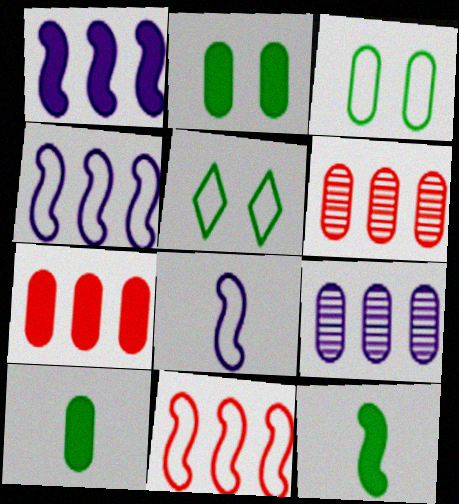[]